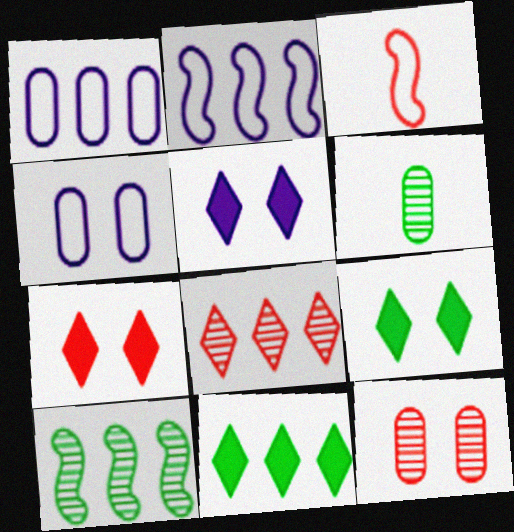[[2, 6, 7], 
[5, 7, 9]]